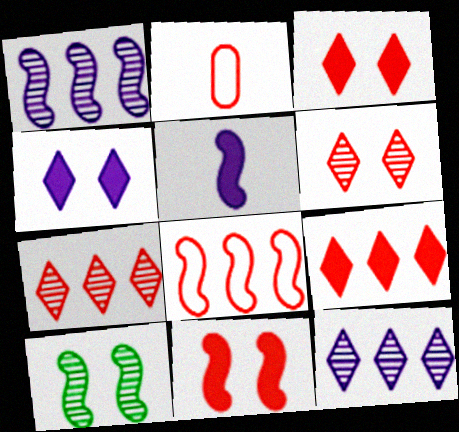[[2, 7, 11], 
[5, 8, 10]]